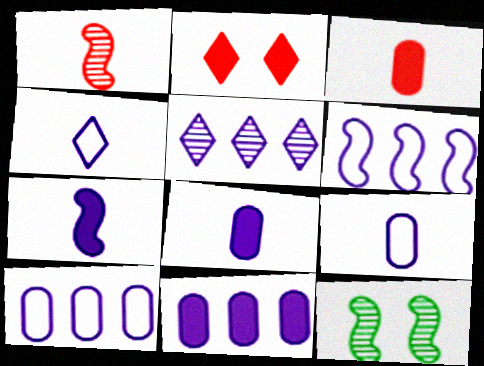[[5, 6, 11]]